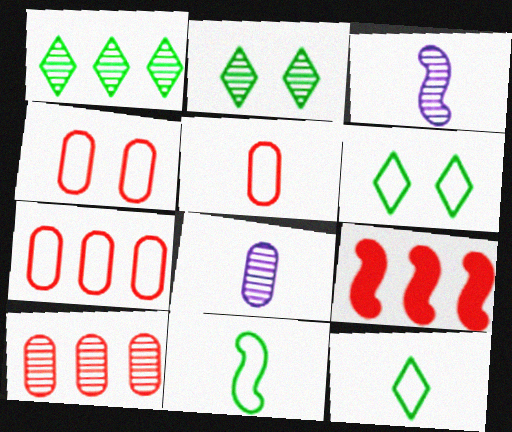[[2, 3, 10], 
[4, 5, 7], 
[6, 8, 9]]